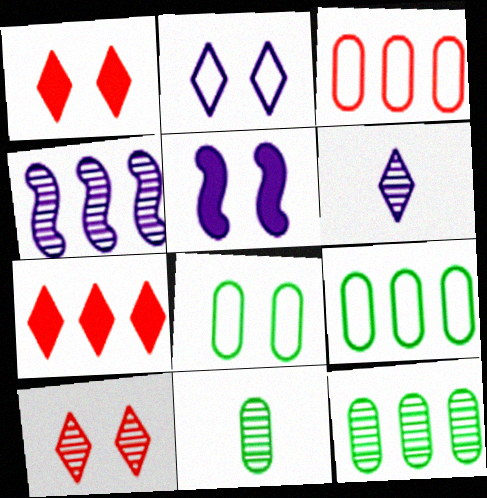[[4, 7, 9], 
[4, 10, 11], 
[5, 8, 10]]